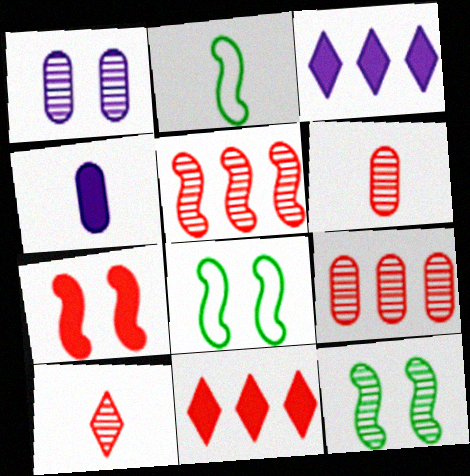[[1, 2, 11], 
[2, 4, 10], 
[3, 6, 8]]